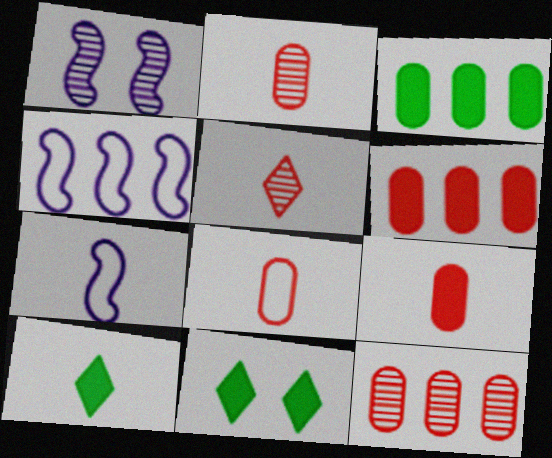[[2, 4, 11], 
[2, 7, 10], 
[2, 8, 9], 
[7, 11, 12]]